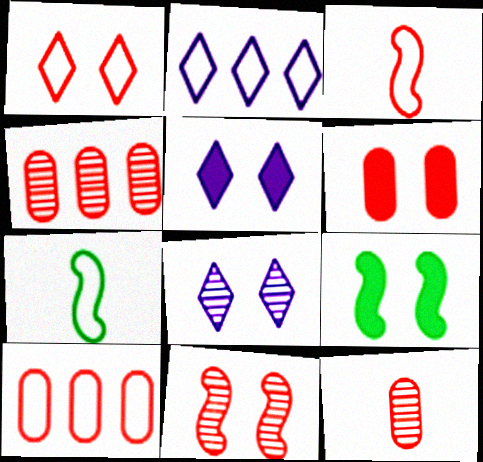[[1, 3, 10], 
[1, 6, 11], 
[2, 9, 12], 
[4, 5, 7], 
[5, 6, 9], 
[6, 10, 12]]